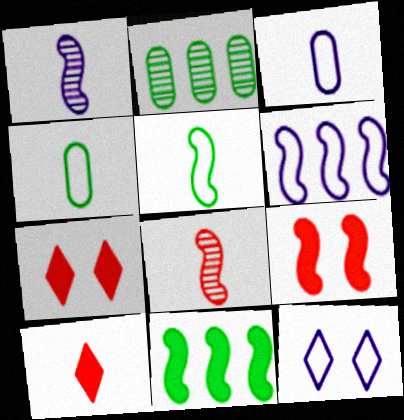[[1, 4, 10], 
[3, 6, 12]]